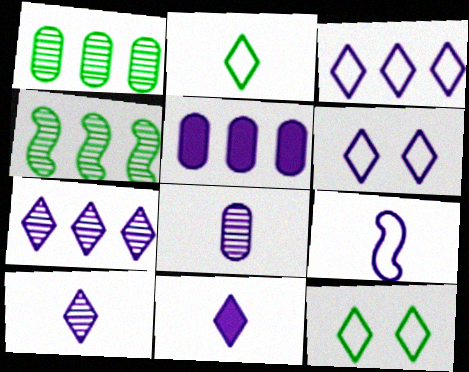[[6, 7, 11], 
[8, 9, 11]]